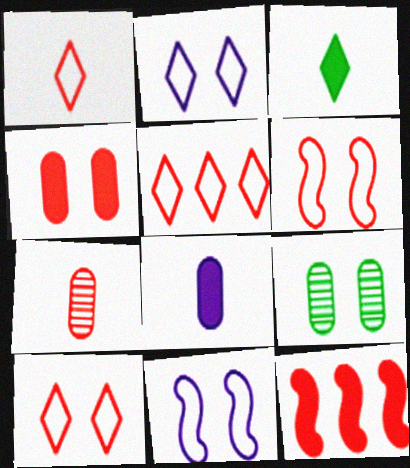[[1, 5, 10], 
[7, 10, 12]]